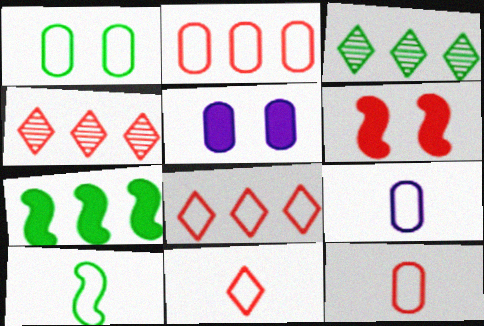[[1, 2, 9], 
[3, 6, 9], 
[4, 5, 10], 
[4, 6, 12], 
[9, 10, 11]]